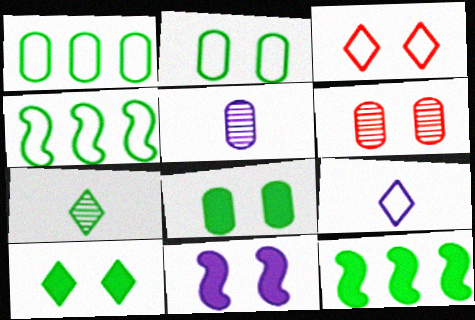[[2, 7, 12], 
[3, 5, 12], 
[4, 7, 8], 
[6, 9, 12]]